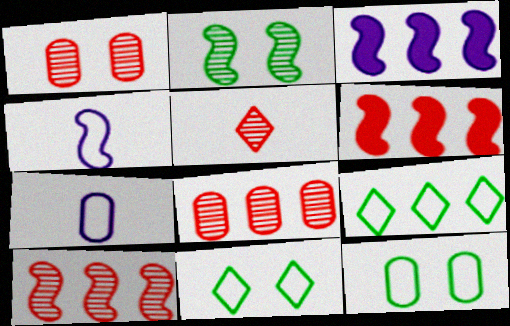[[1, 5, 10], 
[2, 4, 6], 
[3, 5, 12], 
[3, 8, 9]]